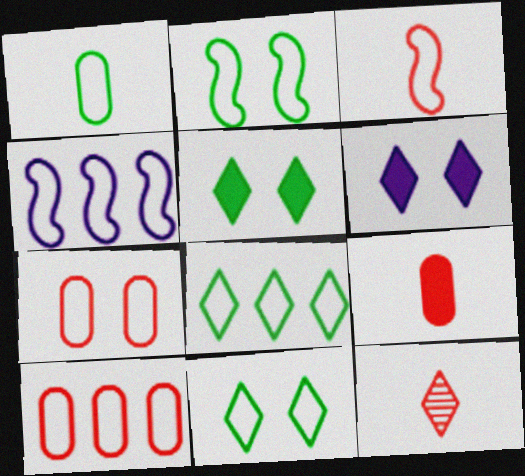[[1, 2, 8], 
[2, 3, 4], 
[3, 9, 12], 
[4, 8, 10], 
[6, 8, 12]]